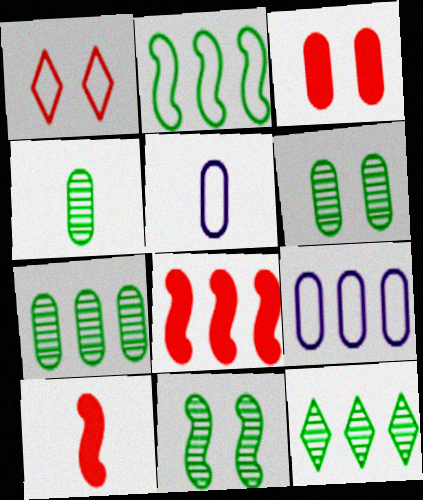[[1, 2, 5], 
[3, 4, 9], 
[3, 5, 7], 
[4, 6, 7], 
[4, 11, 12], 
[8, 9, 12]]